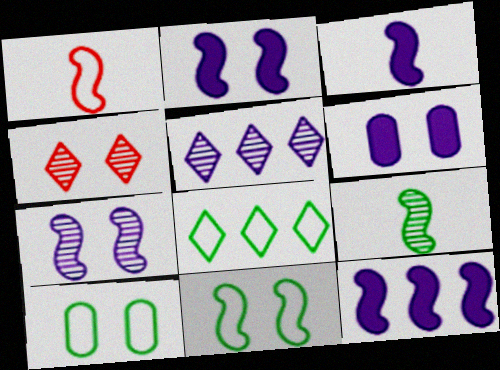[[1, 3, 9], 
[2, 3, 12], 
[2, 4, 10], 
[4, 6, 11]]